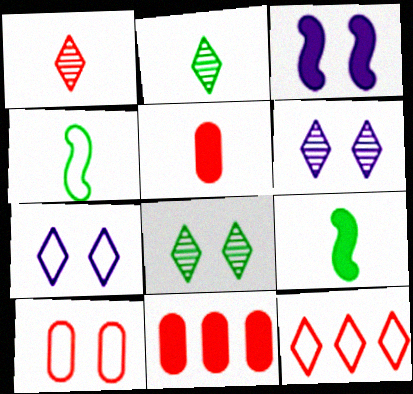[[3, 8, 10], 
[4, 6, 11]]